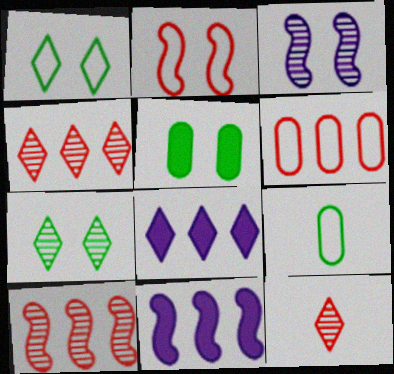[[1, 8, 12]]